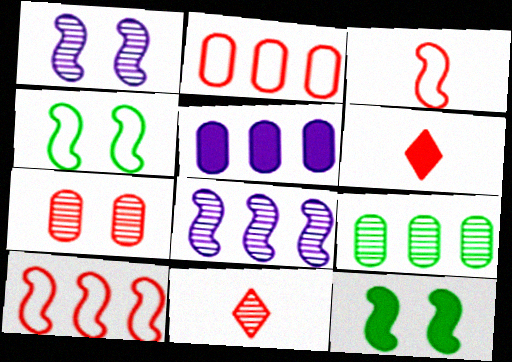[[1, 9, 11], 
[2, 5, 9], 
[3, 8, 12], 
[4, 5, 11], 
[5, 6, 12], 
[6, 7, 10]]